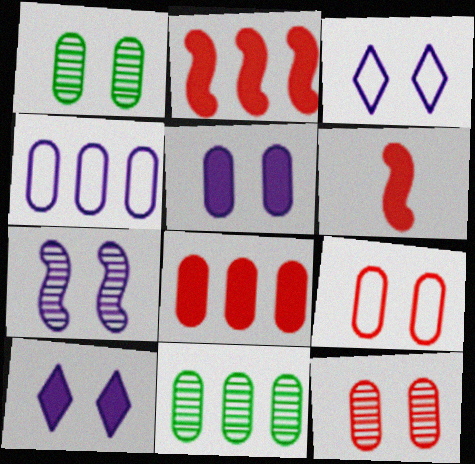[[1, 5, 9], 
[3, 5, 7], 
[3, 6, 11], 
[4, 8, 11]]